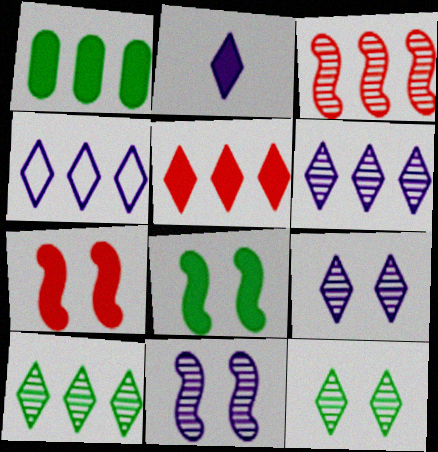[[1, 2, 7], 
[1, 3, 4], 
[2, 4, 9], 
[4, 5, 10]]